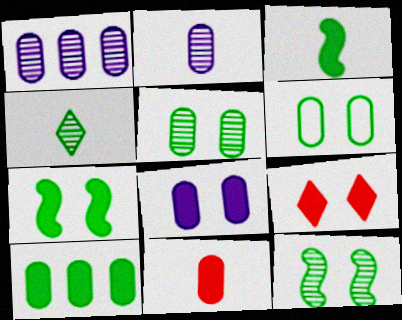[[1, 6, 11], 
[7, 8, 9], 
[8, 10, 11]]